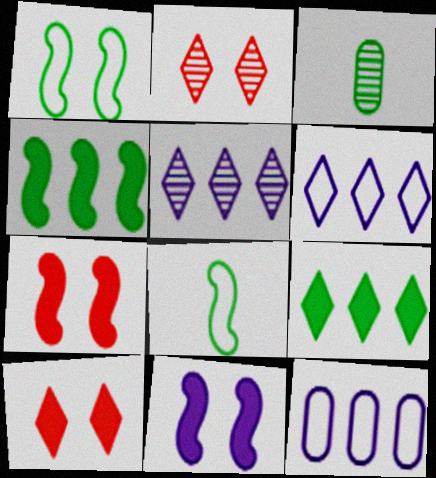[[1, 3, 9], 
[3, 6, 7]]